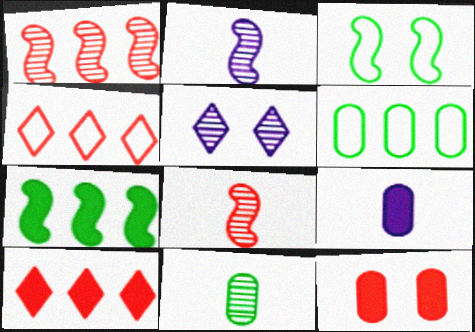[[1, 5, 11], 
[3, 5, 12], 
[4, 8, 12]]